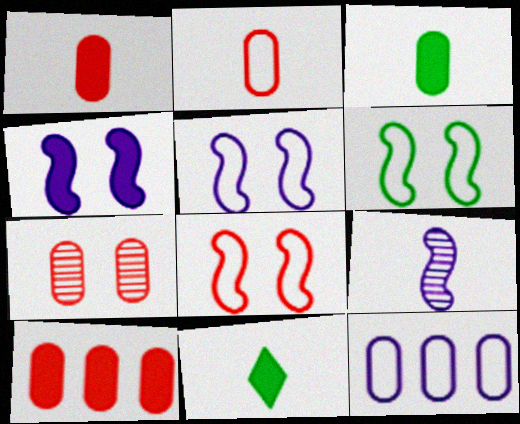[[2, 7, 10], 
[2, 9, 11], 
[3, 7, 12], 
[4, 10, 11], 
[5, 6, 8]]